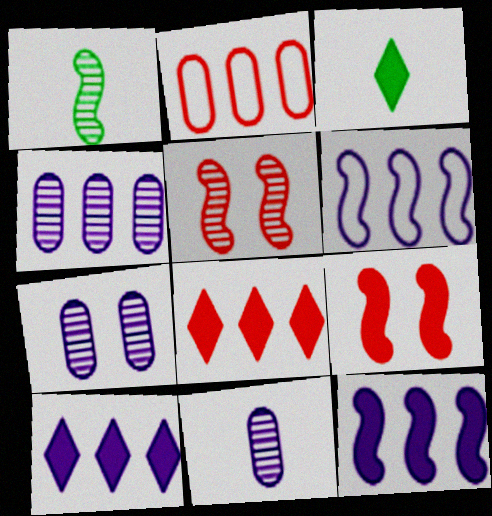[[1, 6, 9], 
[4, 6, 10], 
[4, 7, 11]]